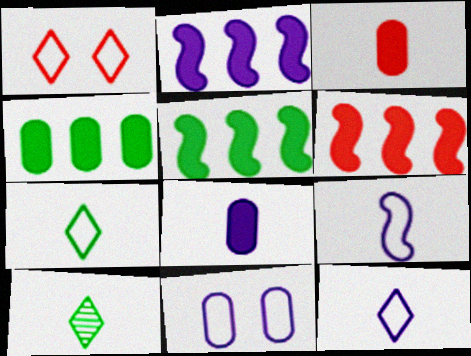[[2, 5, 6], 
[3, 9, 10], 
[6, 10, 11]]